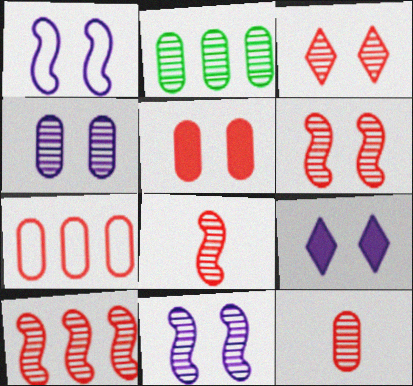[[1, 4, 9], 
[2, 4, 12], 
[3, 10, 12], 
[5, 7, 12], 
[6, 8, 10]]